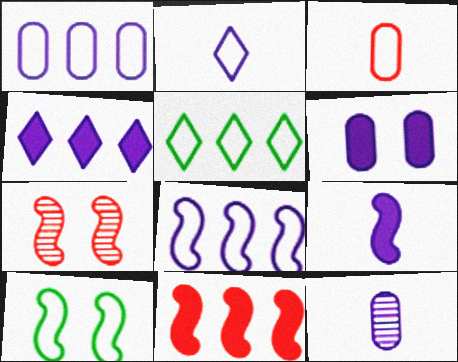[[1, 6, 12], 
[2, 9, 12], 
[4, 6, 9]]